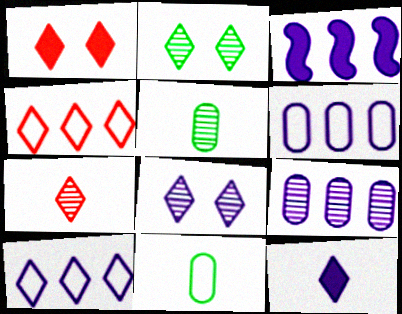[[1, 4, 7], 
[2, 4, 12], 
[3, 9, 10], 
[8, 10, 12]]